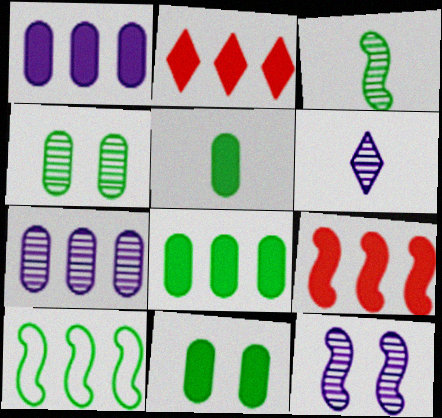[[2, 7, 10], 
[5, 8, 11], 
[6, 7, 12]]